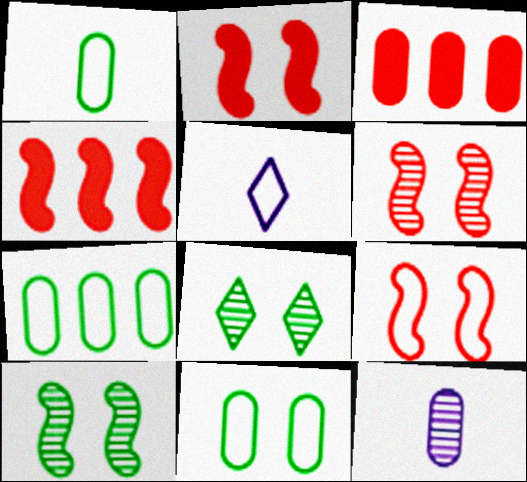[[1, 7, 11], 
[2, 6, 9], 
[3, 5, 10], 
[3, 11, 12], 
[5, 7, 9]]